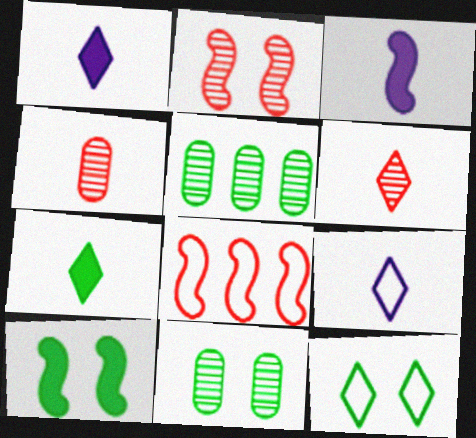[[1, 8, 11], 
[6, 7, 9], 
[10, 11, 12]]